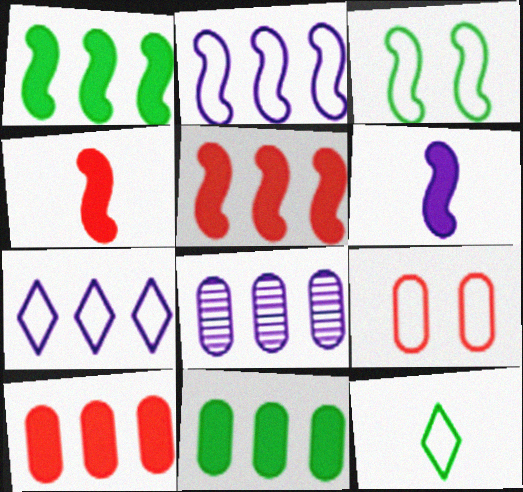[[2, 9, 12]]